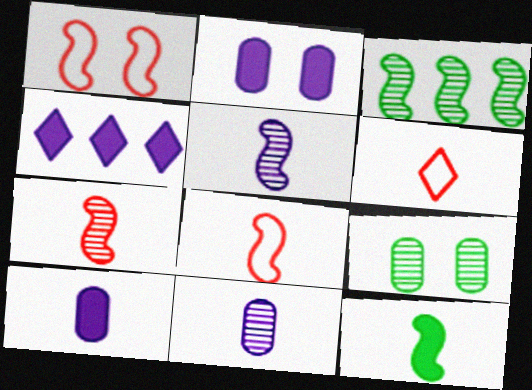[[2, 3, 6], 
[4, 8, 9], 
[5, 8, 12], 
[6, 11, 12]]